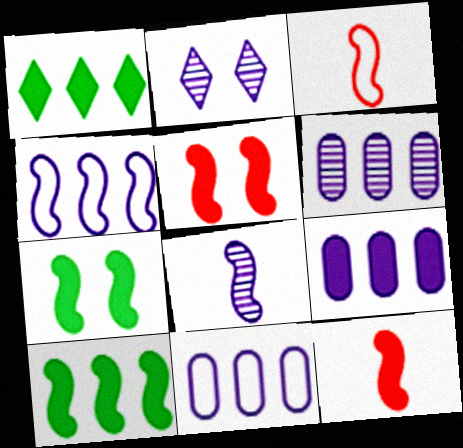[[2, 6, 8], 
[6, 9, 11]]